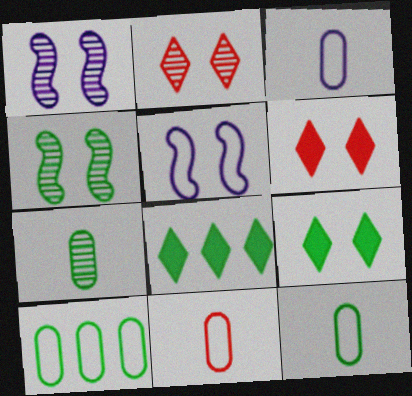[[1, 8, 11], 
[3, 11, 12], 
[4, 8, 12]]